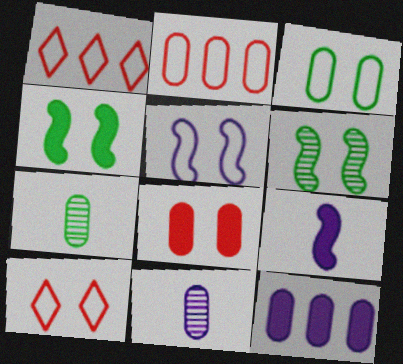[[1, 4, 11], 
[3, 5, 10]]